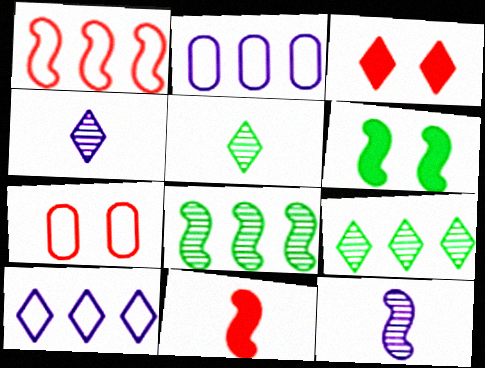[[1, 6, 12], 
[3, 5, 10]]